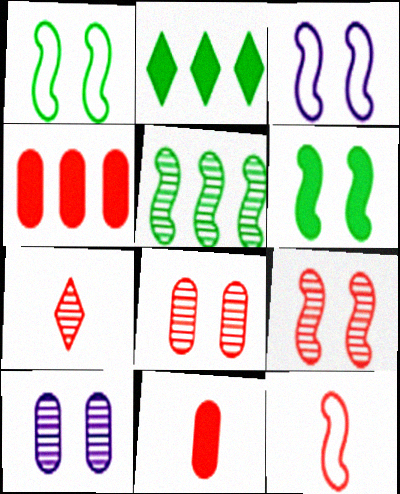[[2, 10, 12], 
[3, 6, 9], 
[5, 7, 10], 
[7, 11, 12]]